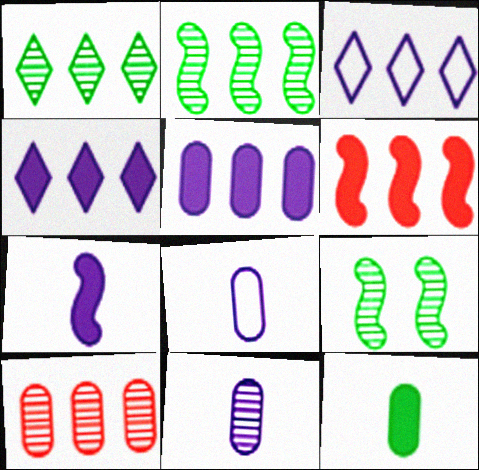[]